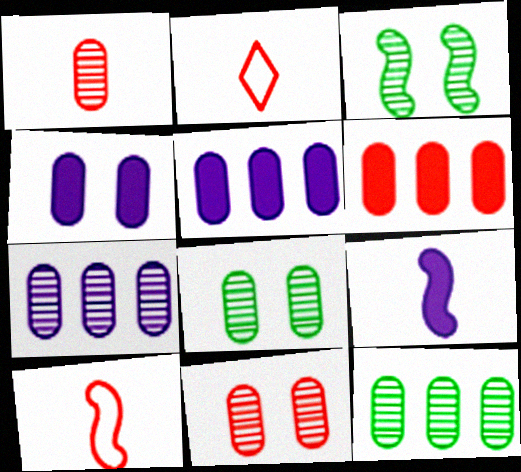[[1, 7, 8], 
[2, 3, 5]]